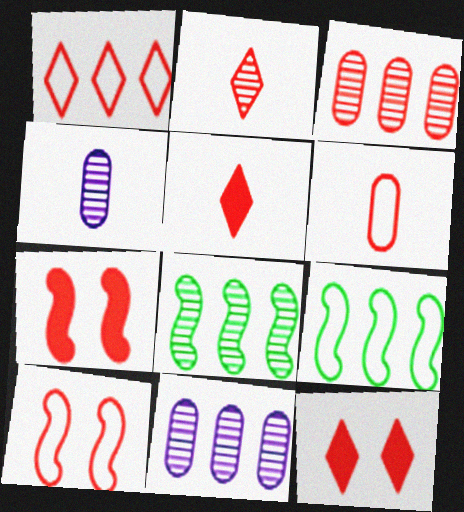[[1, 2, 12], 
[1, 6, 10], 
[3, 5, 10], 
[4, 9, 12]]